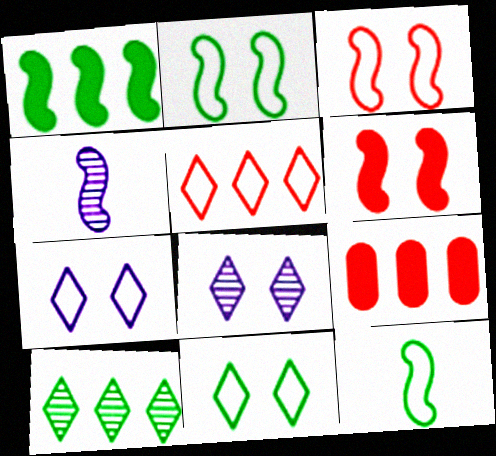[[1, 3, 4], 
[4, 9, 11], 
[8, 9, 12]]